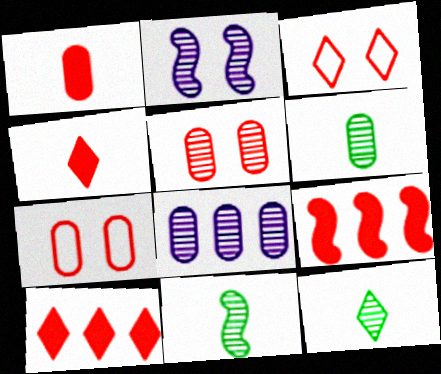[[5, 6, 8], 
[6, 11, 12]]